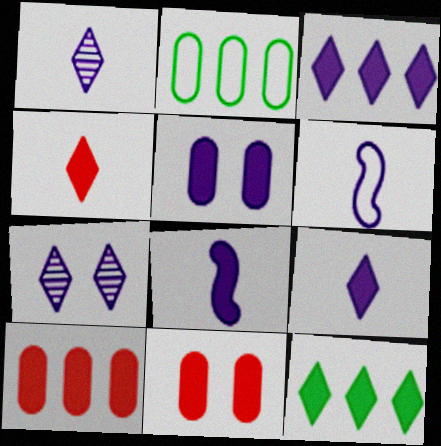[[3, 5, 8], 
[8, 11, 12]]